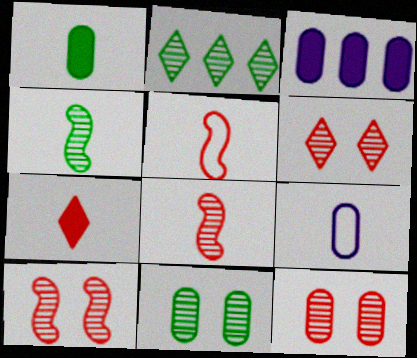[[2, 4, 11], 
[4, 7, 9], 
[6, 10, 12]]